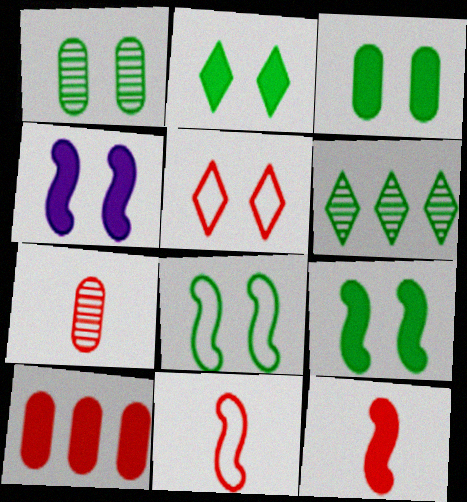[[1, 2, 8], 
[1, 4, 5], 
[2, 3, 9]]